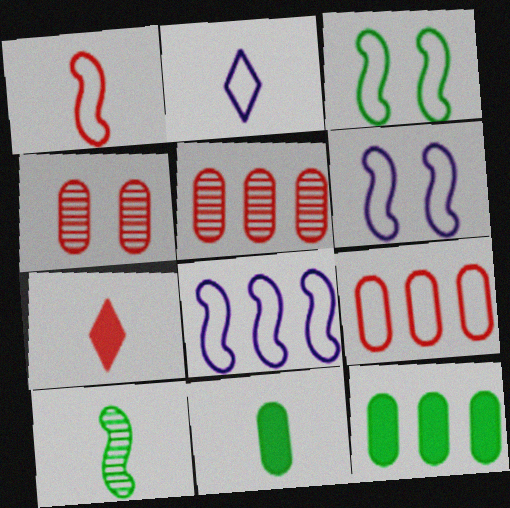[[1, 3, 8], 
[2, 3, 9]]